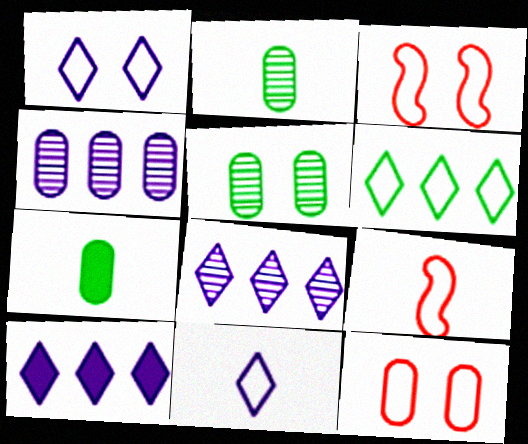[[2, 3, 10], 
[3, 7, 8], 
[4, 7, 12], 
[5, 9, 10]]